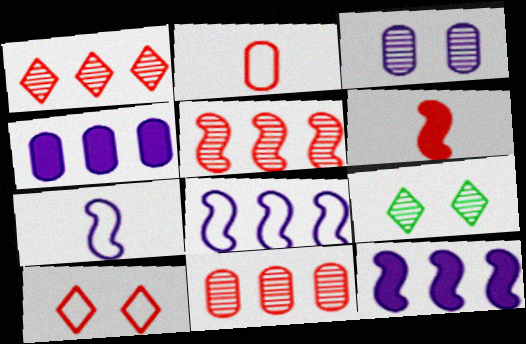[[1, 5, 11], 
[2, 9, 12], 
[6, 10, 11]]